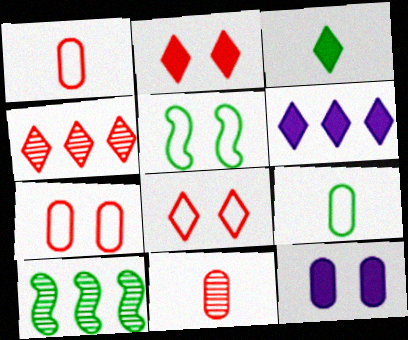[[2, 3, 6], 
[5, 6, 11]]